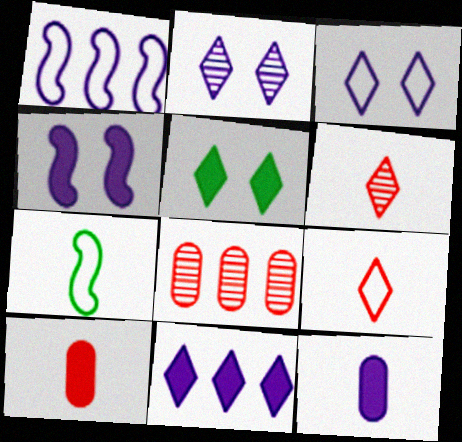[[1, 2, 12], 
[4, 11, 12], 
[6, 7, 12]]